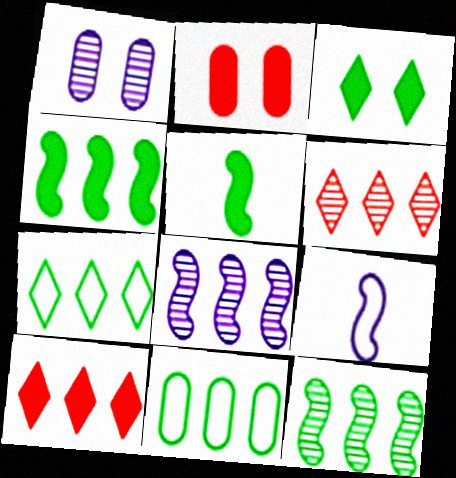[[8, 10, 11]]